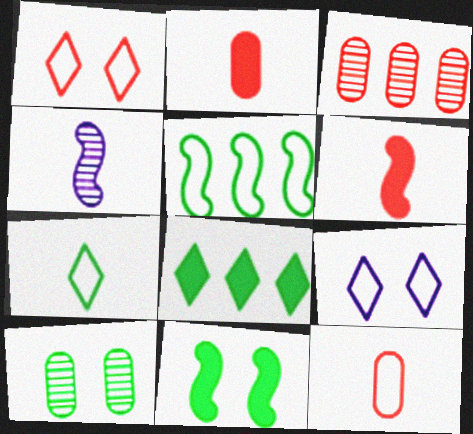[[1, 3, 6], 
[2, 4, 7], 
[5, 9, 12]]